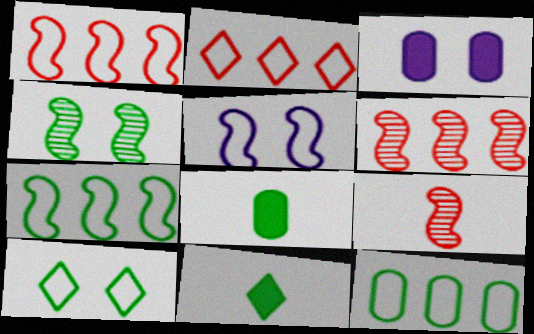[[4, 11, 12]]